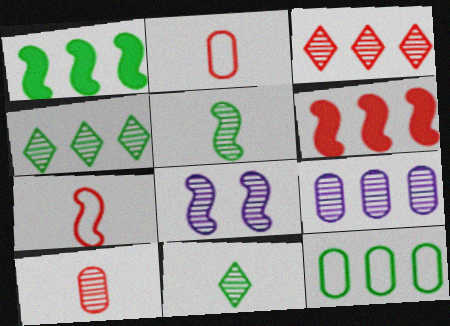[[1, 4, 12], 
[1, 7, 8], 
[4, 8, 10]]